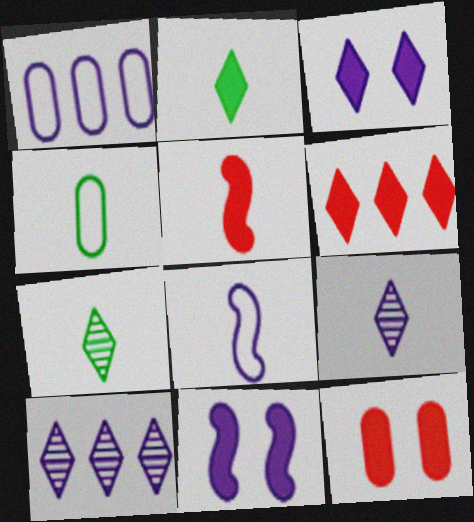[[1, 9, 11], 
[2, 3, 6], 
[4, 5, 9], 
[5, 6, 12]]